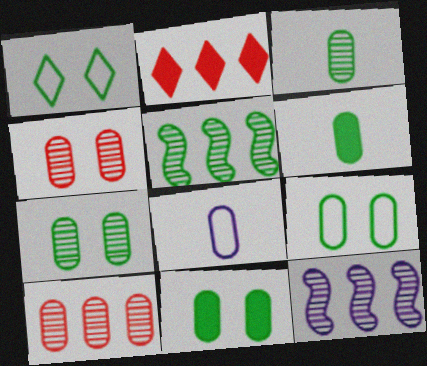[[1, 5, 6], 
[7, 9, 11], 
[8, 10, 11]]